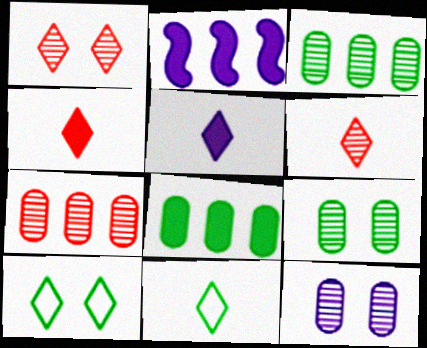[[5, 6, 11]]